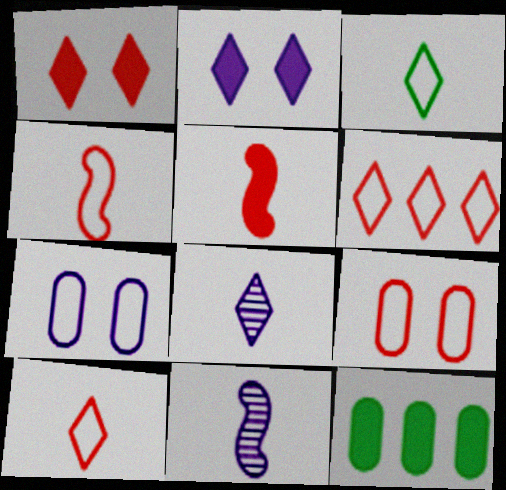[[2, 5, 12], 
[4, 6, 9]]